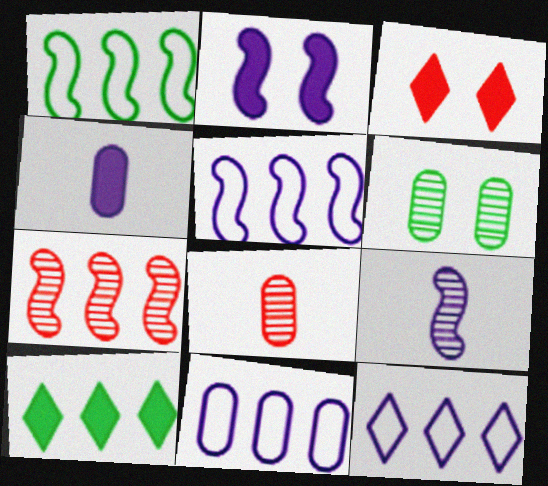[[2, 5, 9], 
[5, 11, 12], 
[7, 10, 11]]